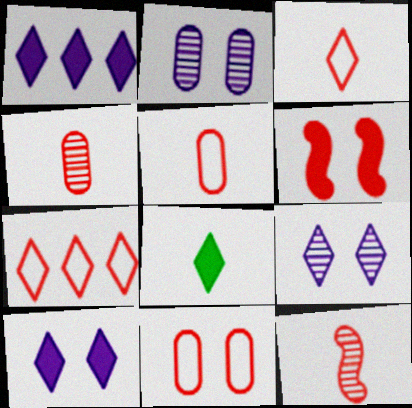[[4, 6, 7], 
[7, 8, 9]]